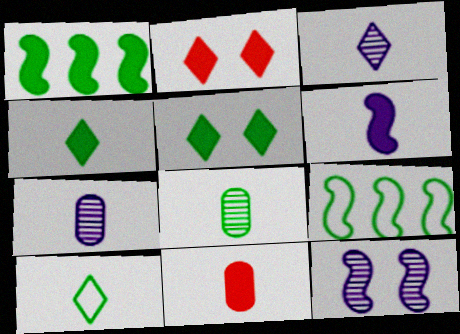[[2, 7, 9], 
[4, 6, 11], 
[5, 8, 9]]